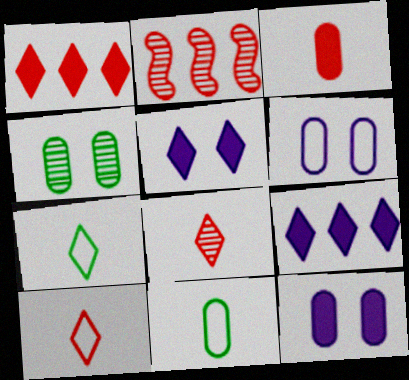[[2, 5, 11], 
[2, 7, 12]]